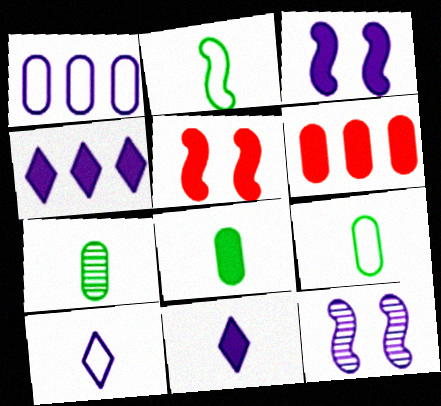[[1, 11, 12], 
[4, 5, 8], 
[7, 8, 9]]